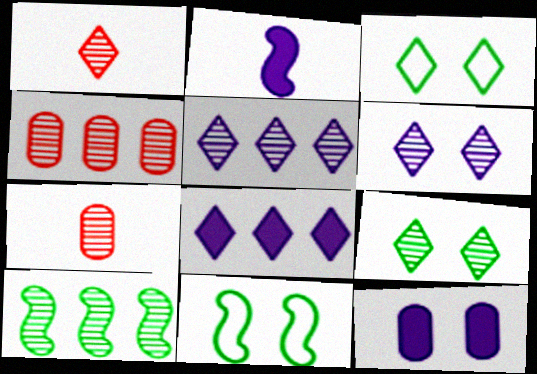[[1, 3, 8], 
[1, 5, 9], 
[2, 3, 4], 
[2, 8, 12], 
[4, 5, 10], 
[6, 7, 10], 
[7, 8, 11]]